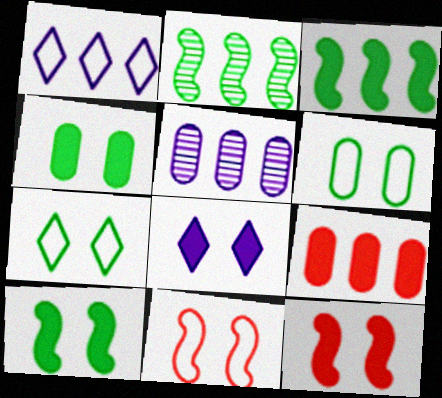[[1, 2, 9], 
[4, 8, 12]]